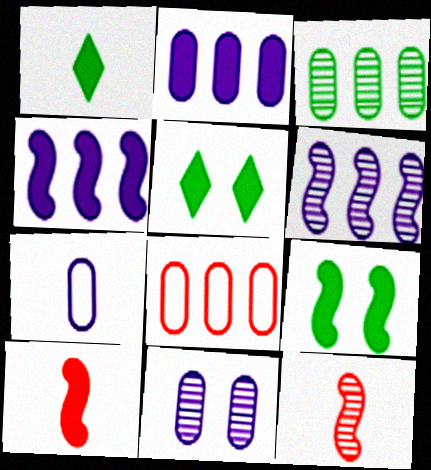[[1, 7, 12], 
[2, 3, 8], 
[2, 5, 10], 
[2, 7, 11], 
[4, 9, 10]]